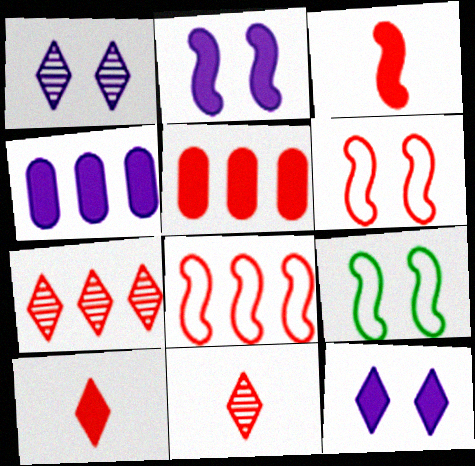[[4, 9, 11], 
[5, 6, 11], 
[5, 7, 8]]